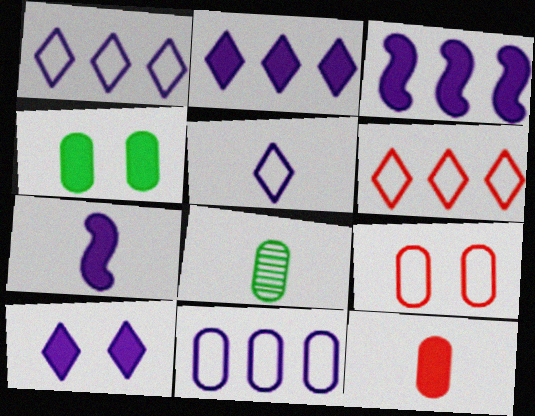[]